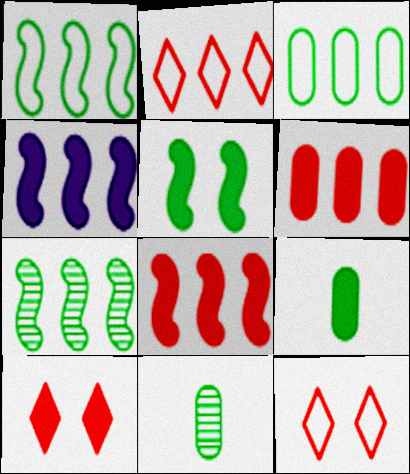[[4, 9, 10], 
[4, 11, 12]]